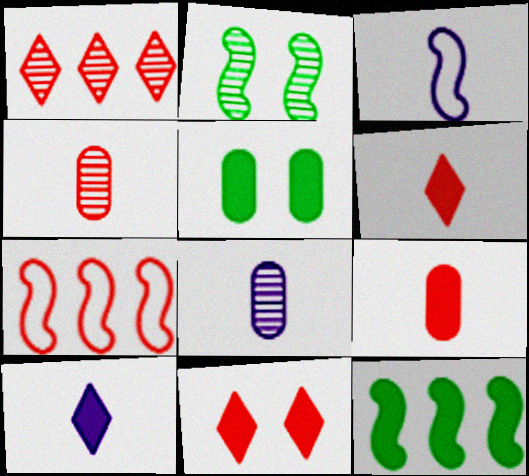[[1, 2, 8], 
[1, 3, 5], 
[3, 8, 10], 
[4, 7, 11]]